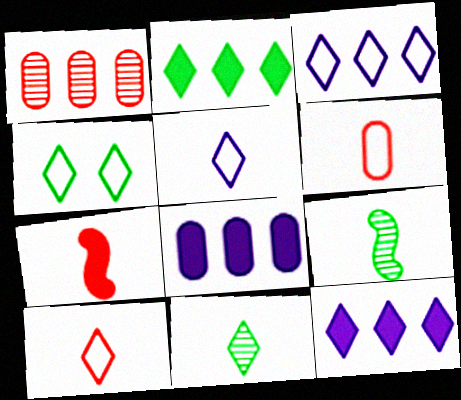[[2, 4, 11], 
[3, 4, 10]]